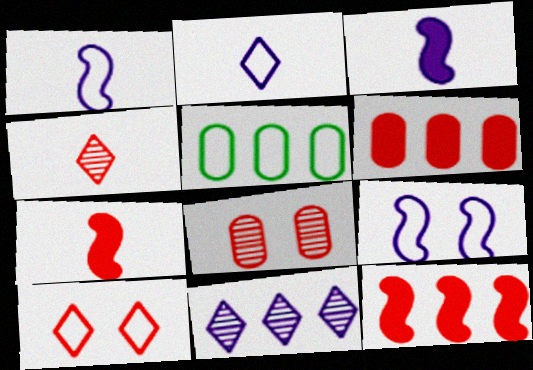[[1, 5, 10], 
[5, 11, 12]]